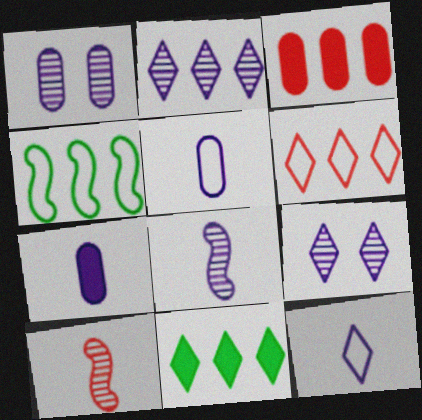[[1, 2, 8], 
[2, 3, 4], 
[2, 6, 11], 
[7, 8, 12]]